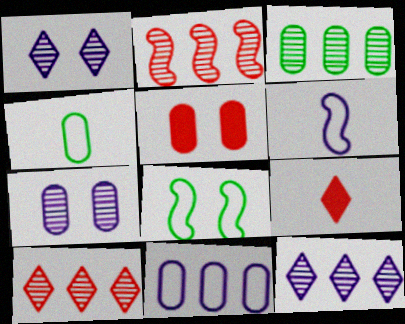[[1, 5, 8], 
[2, 3, 12]]